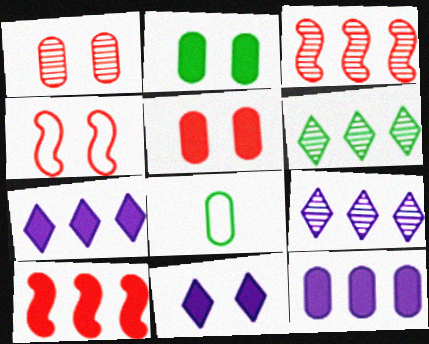[[1, 8, 12], 
[3, 8, 11]]